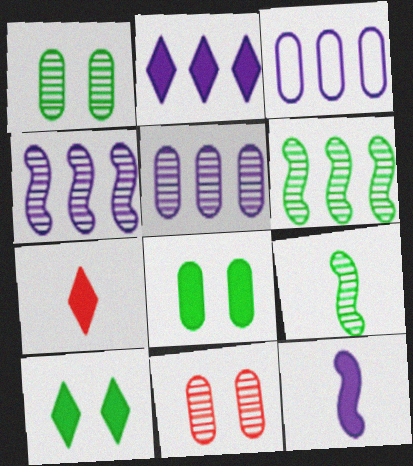[[2, 3, 4], 
[2, 7, 10]]